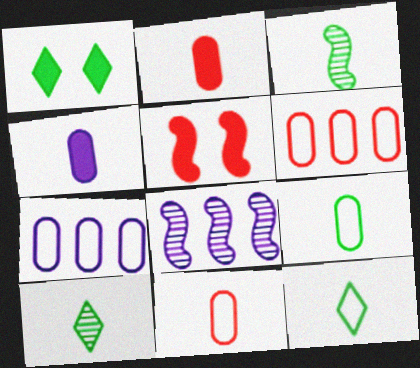[[1, 8, 11], 
[5, 7, 10]]